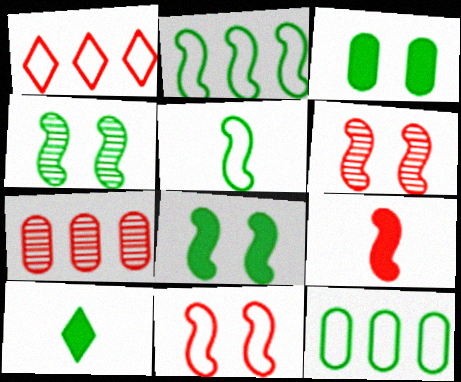[[4, 10, 12]]